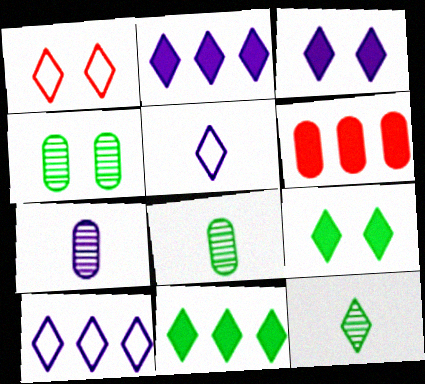[[1, 2, 12]]